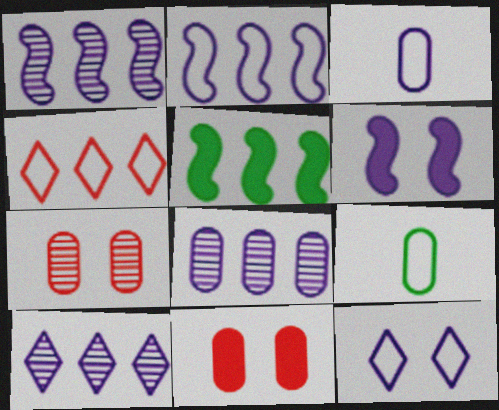[[1, 8, 10], 
[2, 3, 12], 
[3, 6, 10], 
[4, 5, 8], 
[8, 9, 11]]